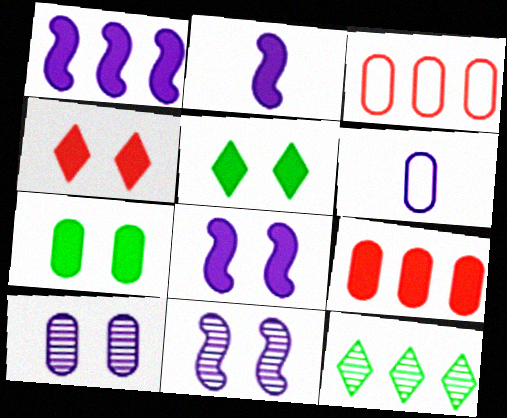[[1, 2, 8], 
[1, 3, 12], 
[2, 5, 9], 
[4, 7, 8]]